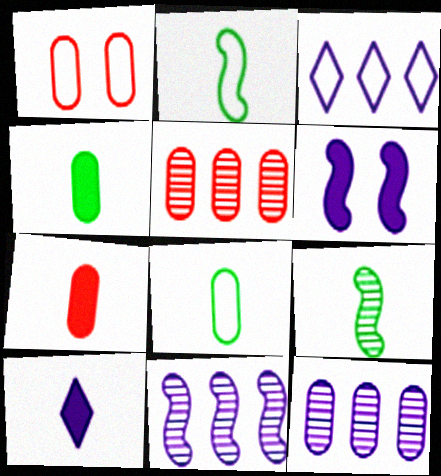[[1, 2, 3], 
[1, 4, 12], 
[1, 5, 7]]